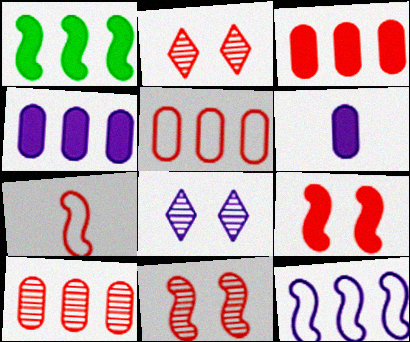[[2, 3, 7], 
[3, 5, 10], 
[6, 8, 12]]